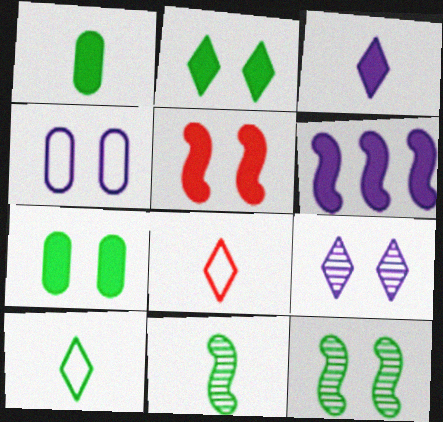[[1, 10, 11]]